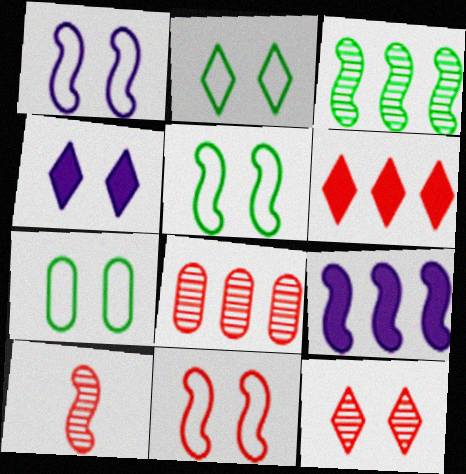[[1, 5, 11], 
[2, 4, 12], 
[2, 5, 7], 
[5, 9, 10], 
[8, 10, 12]]